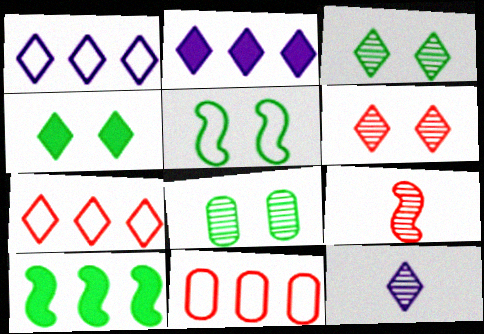[[4, 5, 8], 
[4, 7, 12]]